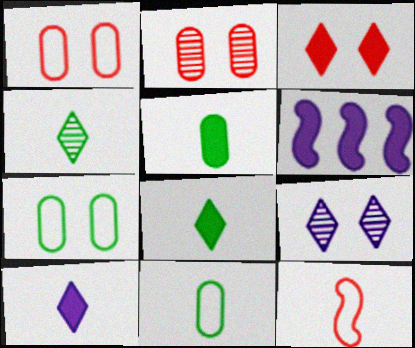[[1, 4, 6], 
[3, 5, 6]]